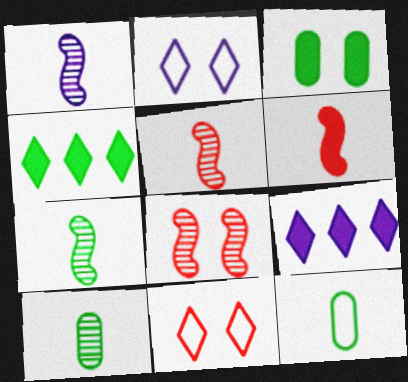[[1, 5, 7], 
[2, 3, 8], 
[3, 6, 9], 
[8, 9, 12]]